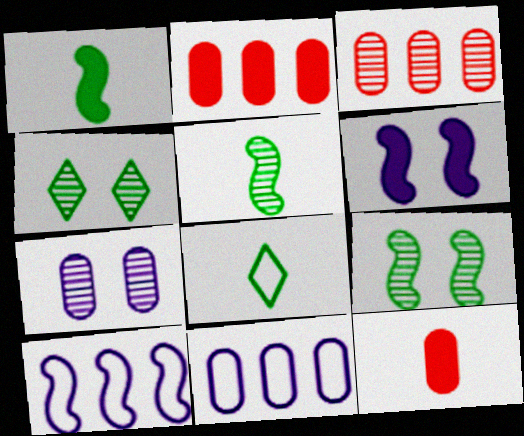[[3, 6, 8], 
[4, 10, 12]]